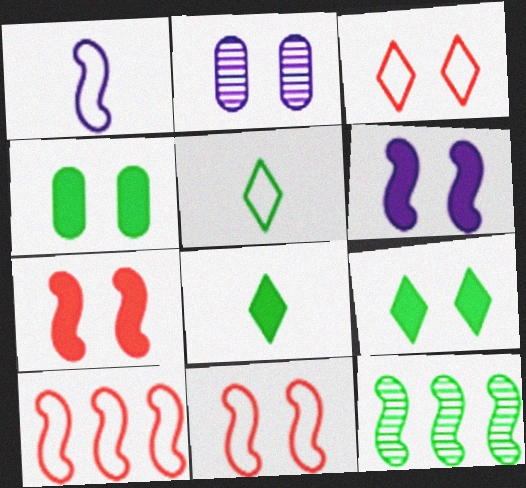[[1, 7, 12], 
[2, 8, 10], 
[2, 9, 11], 
[4, 5, 12]]